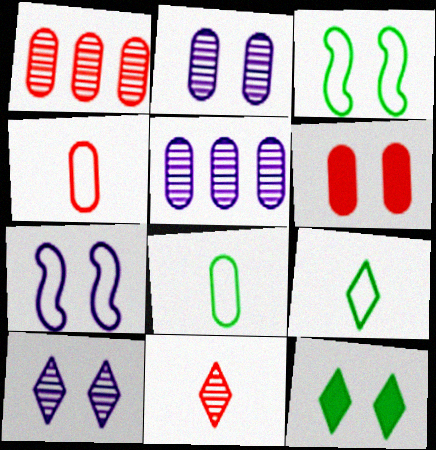[[1, 4, 6], 
[3, 6, 10], 
[5, 6, 8]]